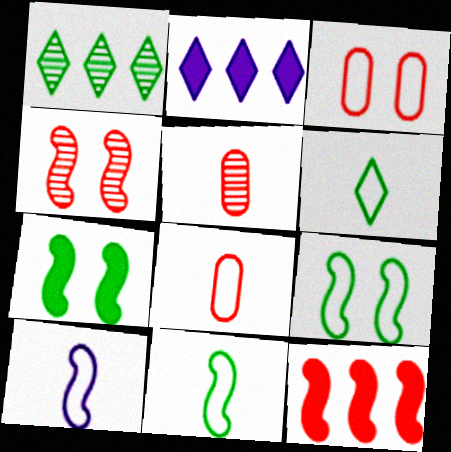[[2, 5, 9], 
[6, 8, 10]]